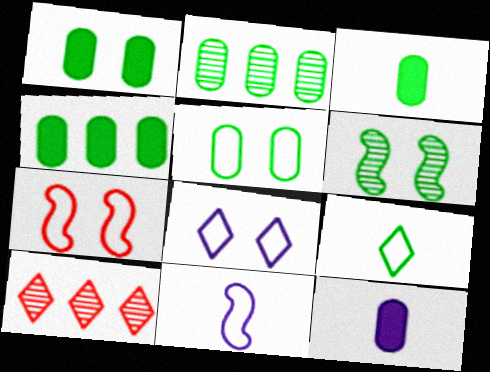[[1, 3, 4], 
[1, 10, 11], 
[2, 3, 5], 
[4, 6, 9], 
[5, 7, 8]]